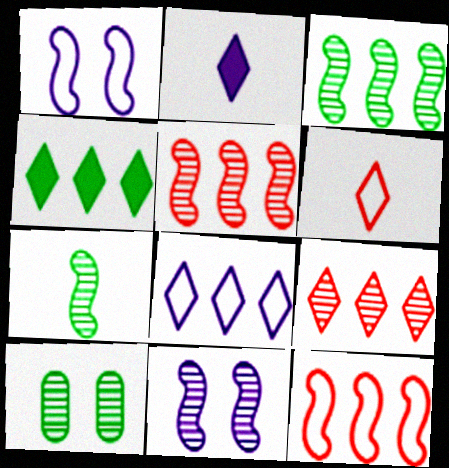[[2, 10, 12], 
[4, 8, 9], 
[5, 7, 11]]